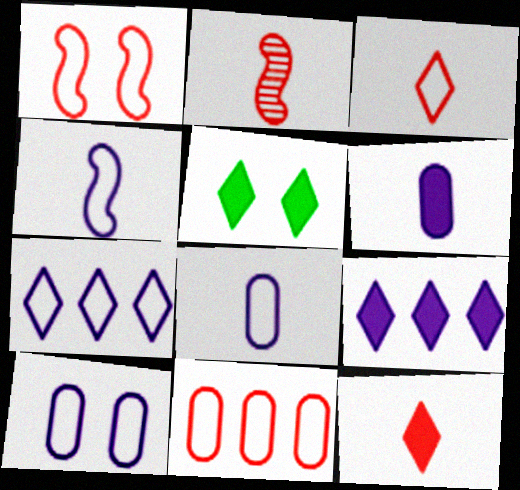[[1, 3, 11], 
[4, 7, 10], 
[5, 9, 12]]